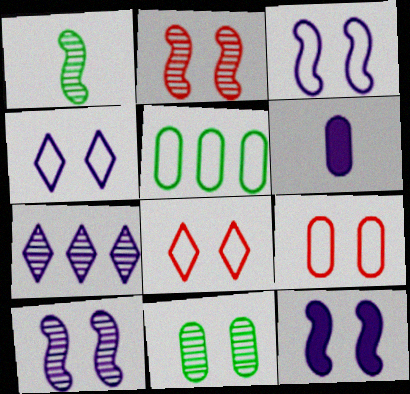[[3, 6, 7], 
[3, 10, 12], 
[8, 11, 12]]